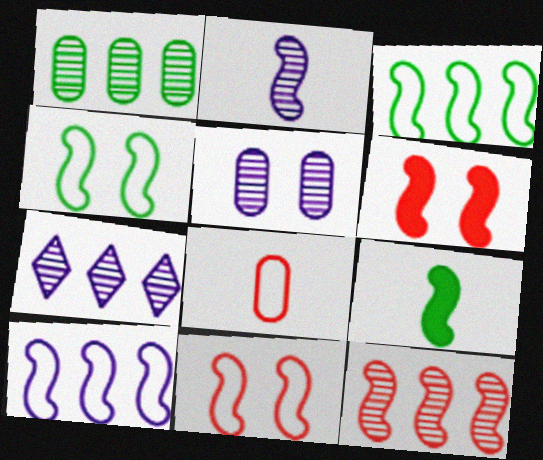[[1, 7, 12], 
[2, 3, 6], 
[2, 5, 7]]